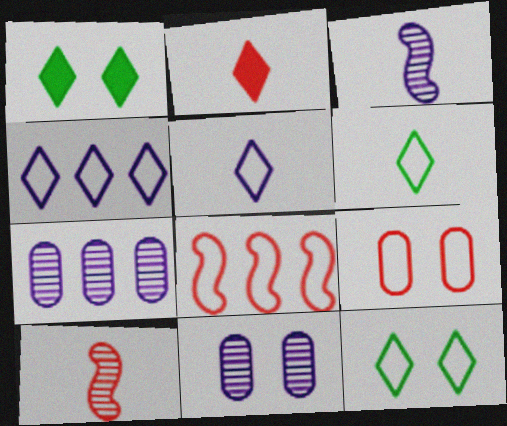[]